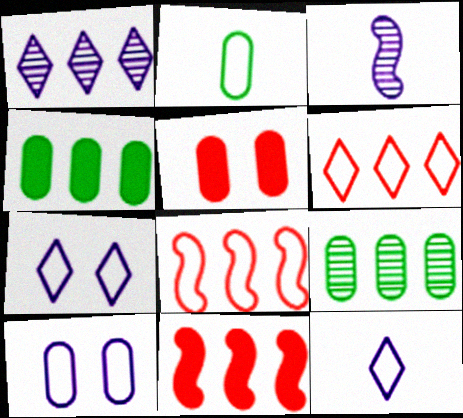[[1, 4, 8], 
[2, 7, 8]]